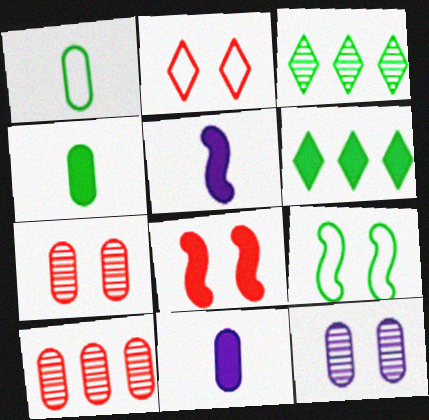[[2, 7, 8], 
[3, 4, 9], 
[6, 8, 11]]